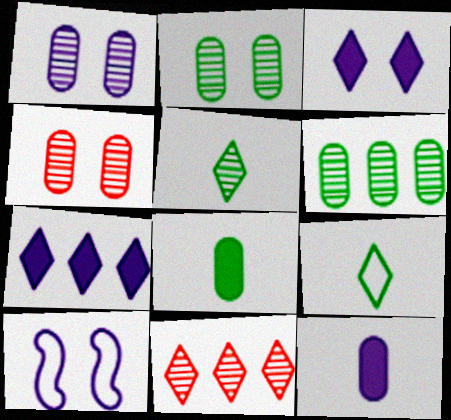[[1, 2, 4], 
[1, 3, 10], 
[3, 9, 11], 
[8, 10, 11]]